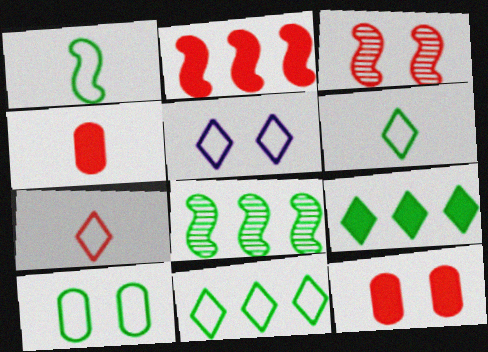[[1, 10, 11], 
[4, 5, 8], 
[5, 7, 11]]